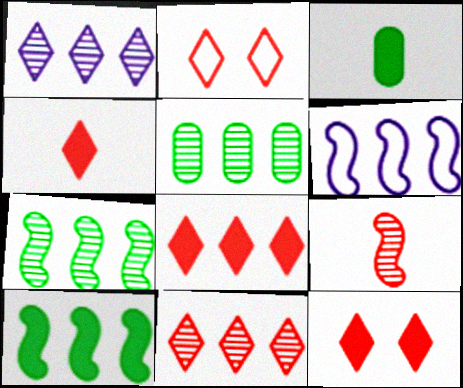[[2, 4, 11], 
[4, 8, 12], 
[5, 6, 8]]